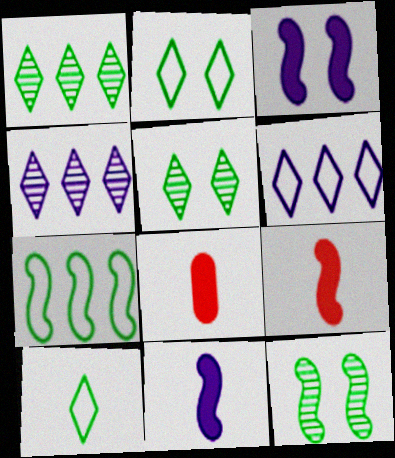[[6, 8, 12]]